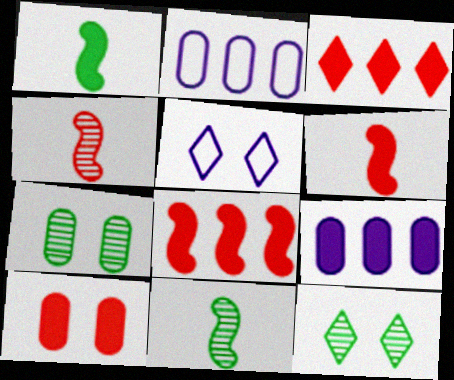[[2, 6, 12], 
[3, 6, 10]]